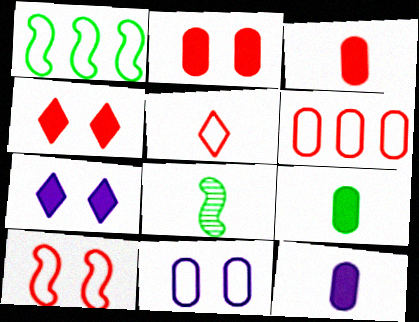[[1, 5, 11], 
[3, 9, 12], 
[5, 6, 10], 
[5, 8, 12], 
[6, 7, 8]]